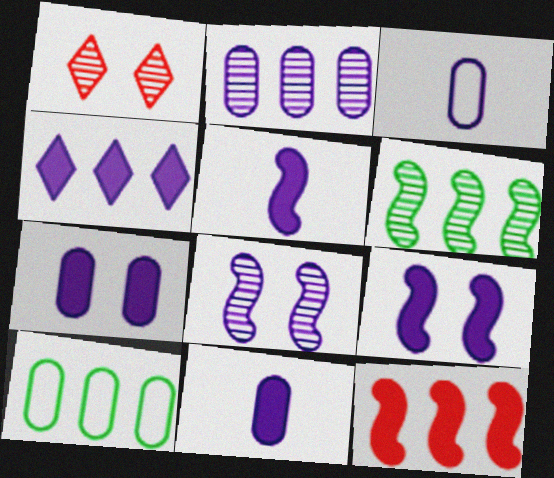[[1, 5, 10], 
[2, 3, 7], 
[3, 4, 8], 
[4, 5, 7], 
[4, 9, 11]]